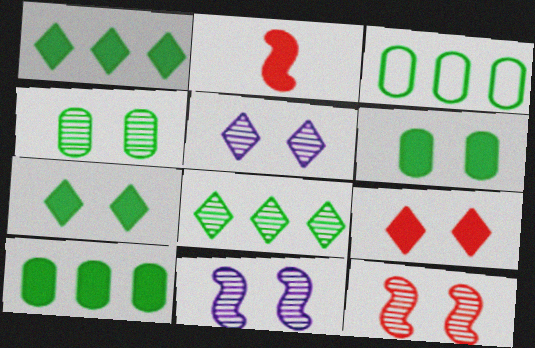[[2, 3, 5], 
[4, 5, 12]]